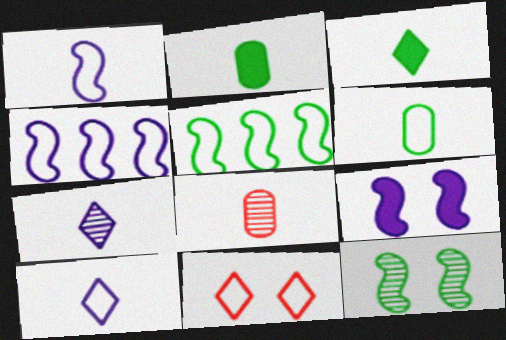[[1, 3, 8], 
[4, 6, 11]]